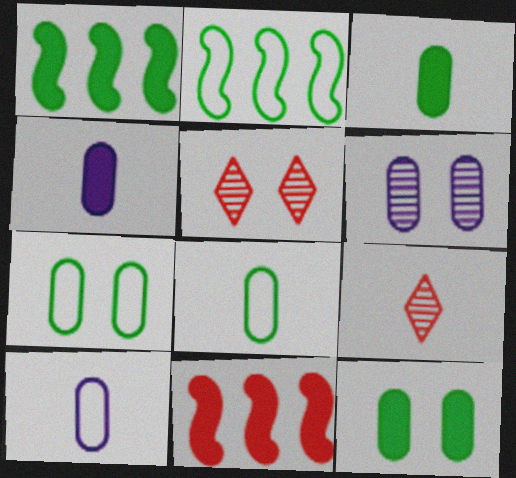[[1, 5, 10], 
[2, 4, 5]]